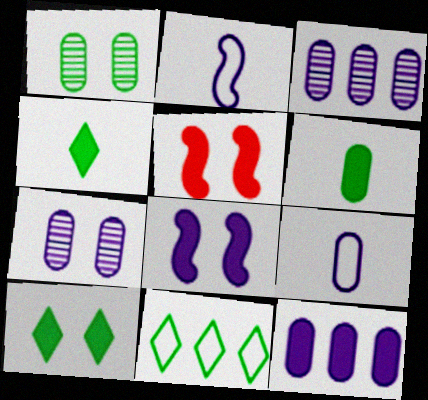[[4, 5, 12], 
[7, 9, 12]]